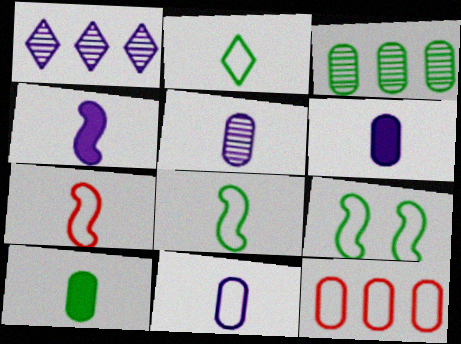[[2, 7, 11], 
[5, 6, 11]]